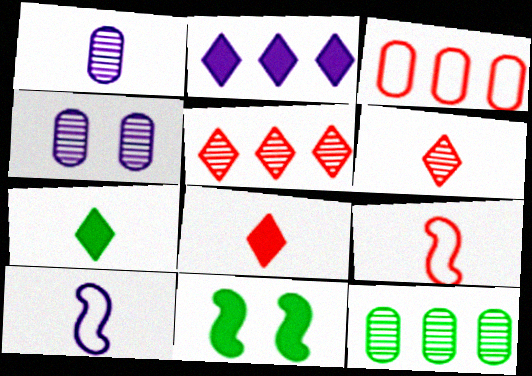[[1, 7, 9], 
[2, 4, 10]]